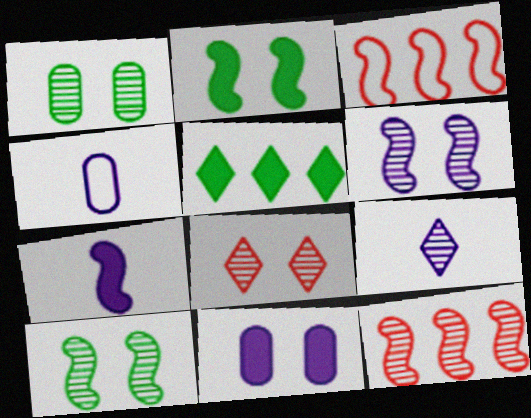[[1, 6, 8], 
[1, 9, 12], 
[3, 7, 10], 
[4, 7, 9]]